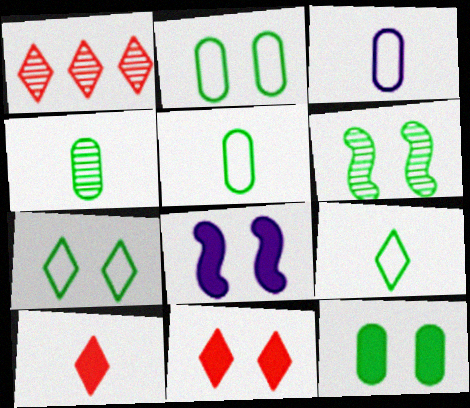[[1, 5, 8], 
[6, 7, 12], 
[8, 11, 12]]